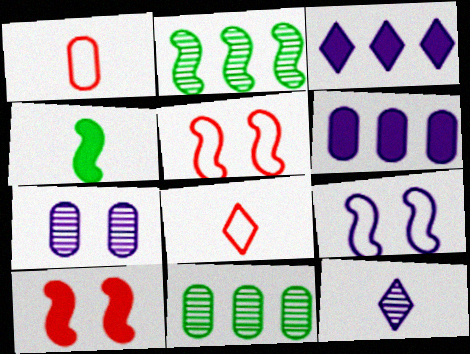[[1, 4, 12], 
[6, 9, 12]]